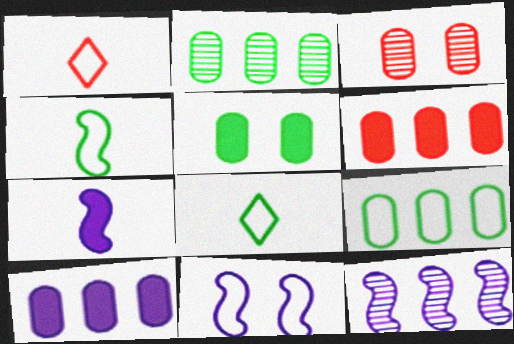[[1, 5, 12], 
[1, 9, 11], 
[7, 11, 12]]